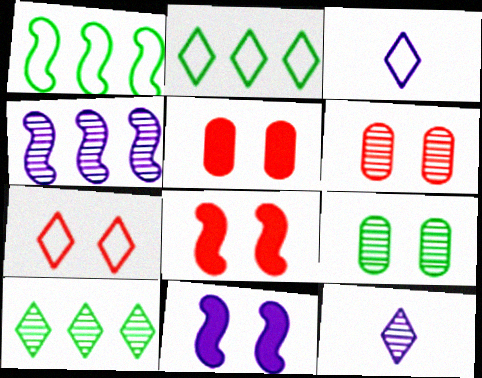[[1, 5, 12], 
[2, 3, 7], 
[6, 7, 8], 
[7, 9, 11]]